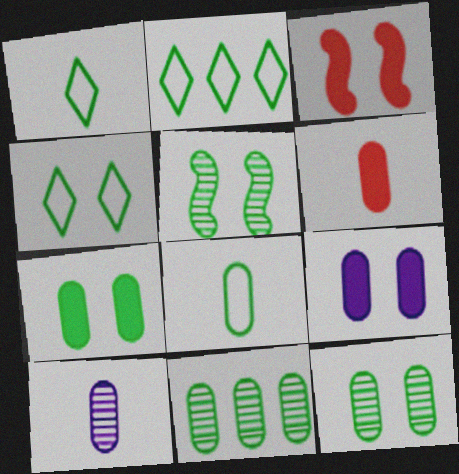[[1, 2, 4], 
[2, 3, 10], 
[4, 5, 7], 
[6, 8, 10], 
[7, 8, 11]]